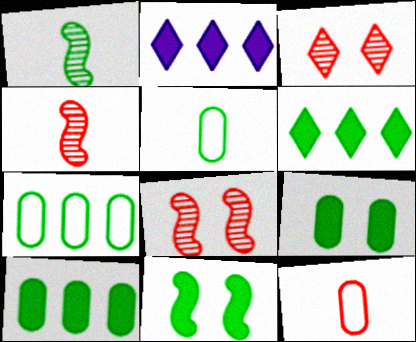[[2, 5, 8]]